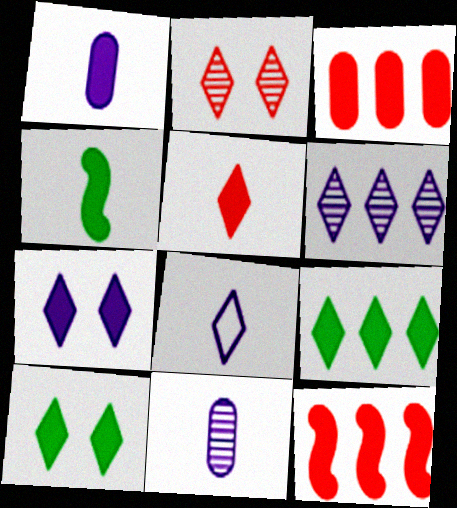[[1, 4, 5], 
[1, 10, 12], 
[2, 8, 9], 
[3, 4, 7], 
[5, 7, 9], 
[6, 7, 8]]